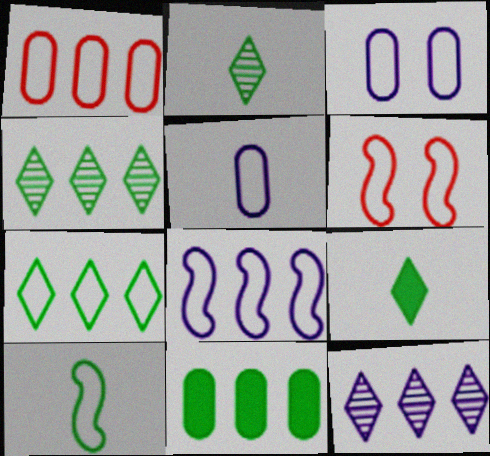[[1, 7, 8], 
[5, 6, 7], 
[6, 8, 10]]